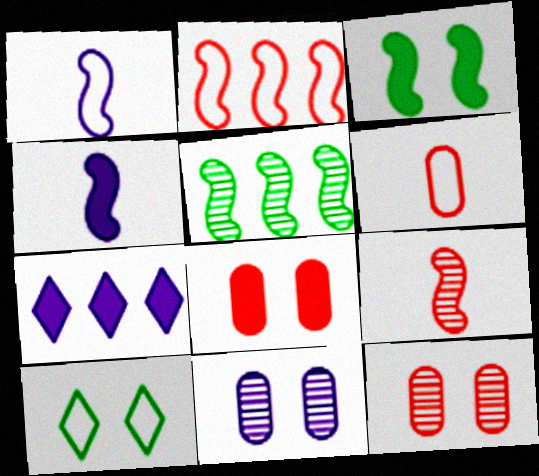[[1, 7, 11]]